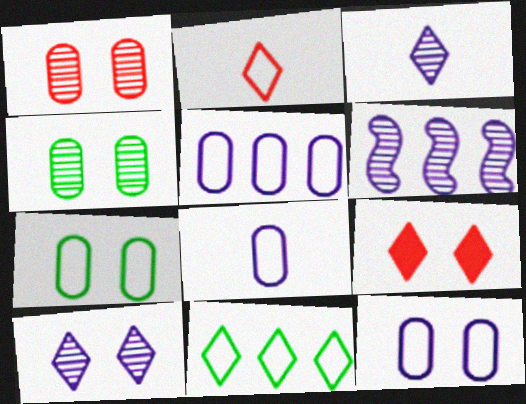[[3, 9, 11], 
[5, 8, 12]]